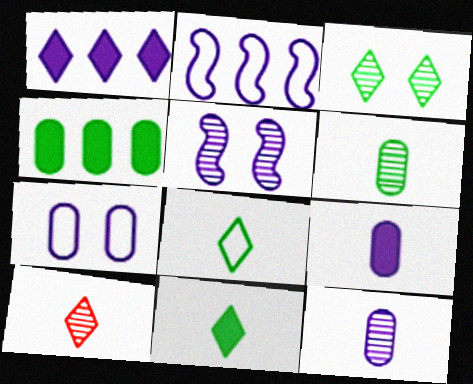[]